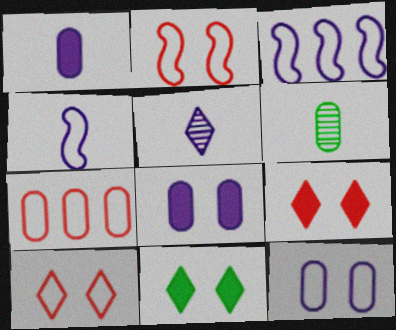[[1, 4, 5], 
[3, 5, 8], 
[3, 6, 9], 
[6, 7, 8]]